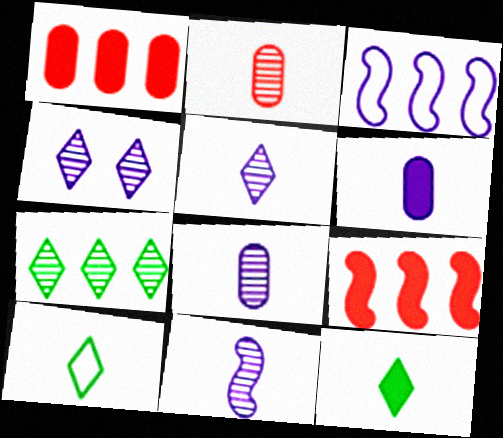[[1, 3, 7], 
[3, 4, 6], 
[5, 8, 11]]